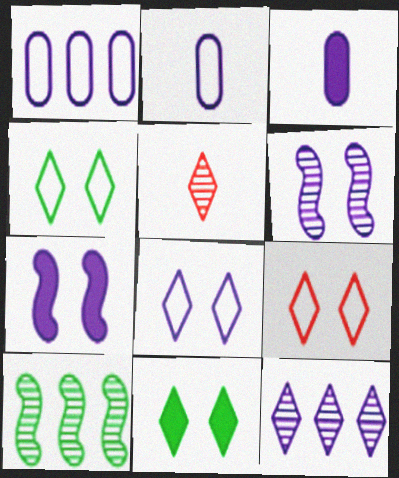[[2, 7, 12], 
[3, 9, 10], 
[4, 8, 9]]